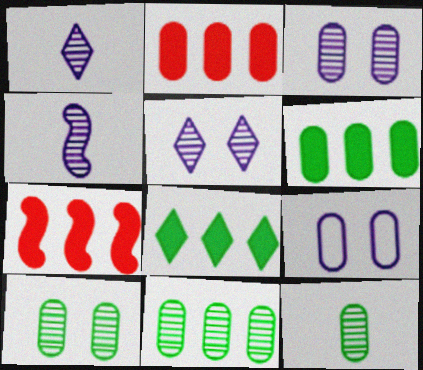[[2, 9, 12], 
[10, 11, 12]]